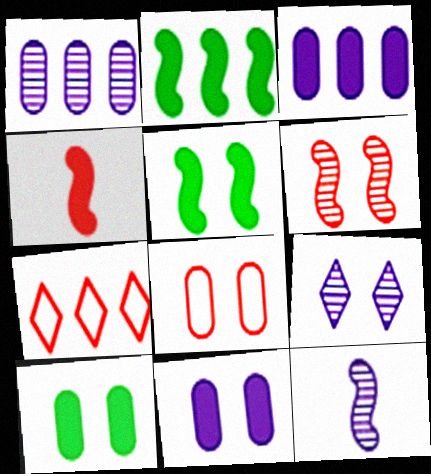[[1, 2, 7], 
[1, 9, 12], 
[5, 8, 9], 
[7, 10, 12]]